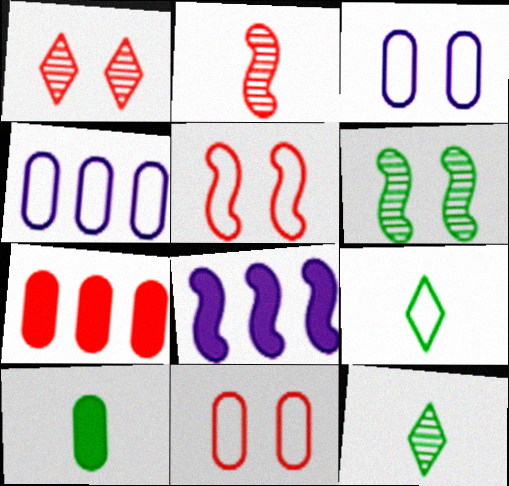[[4, 5, 9], 
[8, 11, 12]]